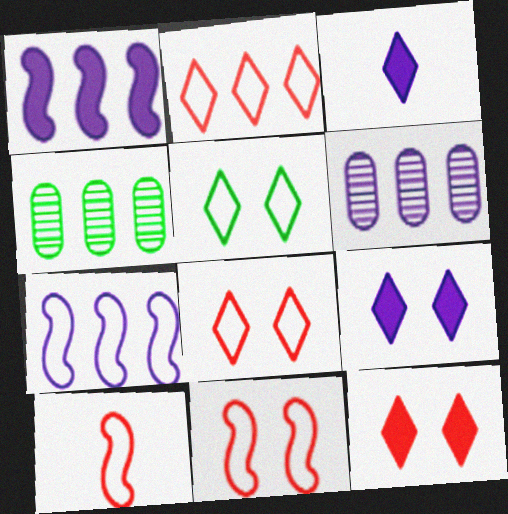[[1, 2, 4], 
[3, 4, 11], 
[4, 9, 10]]